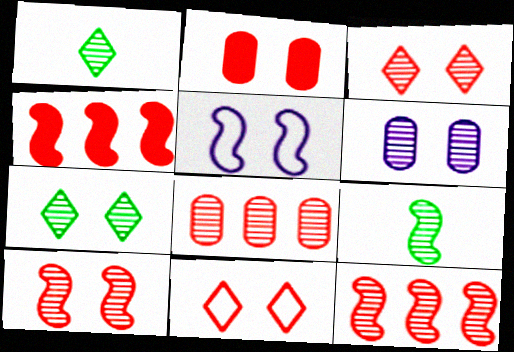[[1, 6, 12], 
[2, 5, 7], 
[2, 10, 11], 
[4, 5, 9], 
[6, 7, 10]]